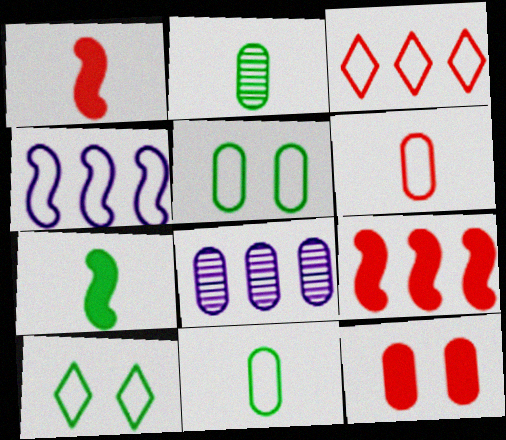[[1, 8, 10], 
[4, 6, 10], 
[8, 11, 12]]